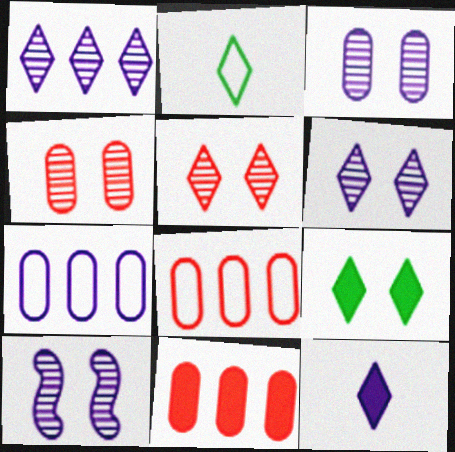[[2, 10, 11], 
[3, 6, 10], 
[7, 10, 12]]